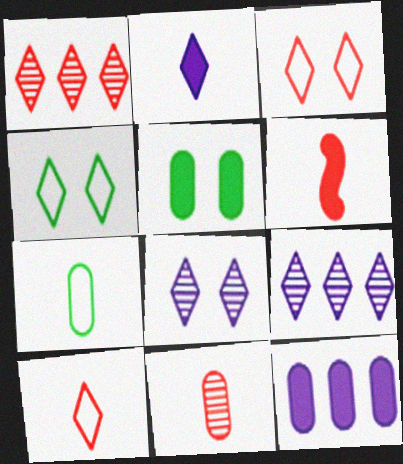[[1, 2, 4], 
[6, 10, 11]]